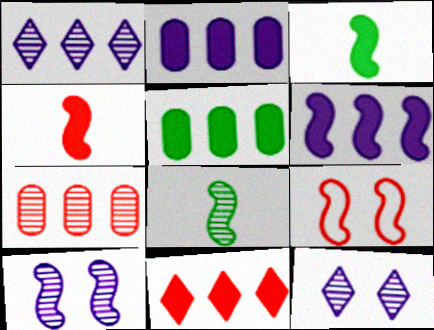[[5, 6, 11], 
[6, 8, 9], 
[7, 8, 12]]